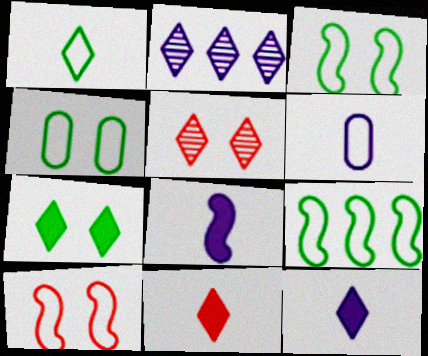[[1, 4, 9]]